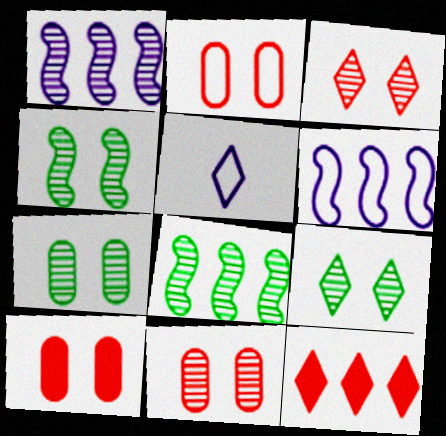[[2, 10, 11], 
[4, 7, 9], 
[5, 8, 10], 
[5, 9, 12]]